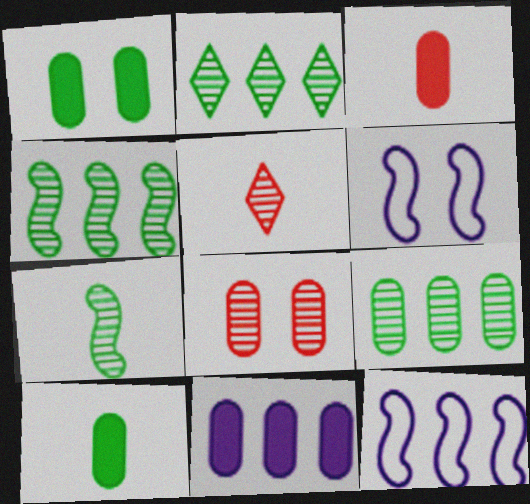[[1, 3, 11], 
[1, 5, 12], 
[2, 3, 6], 
[2, 4, 9]]